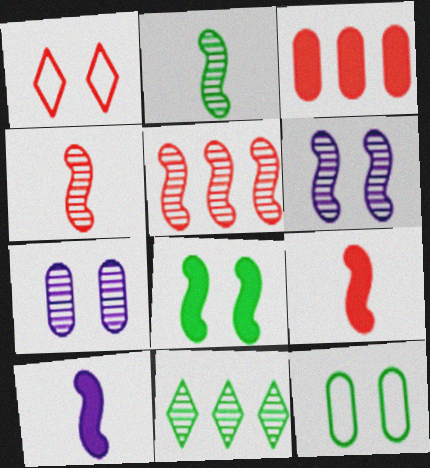[[1, 3, 4], 
[1, 7, 8], 
[2, 5, 6], 
[4, 7, 11]]